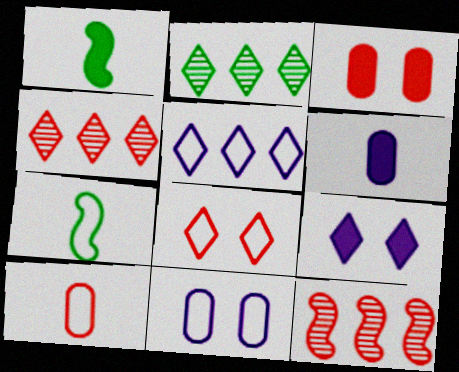[[1, 4, 11]]